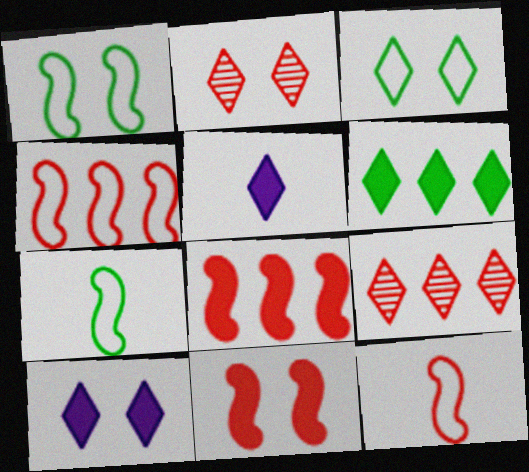[[2, 3, 10], 
[3, 5, 9]]